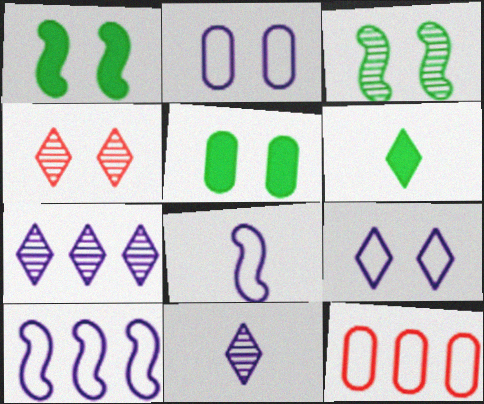[[1, 2, 4], 
[1, 11, 12]]